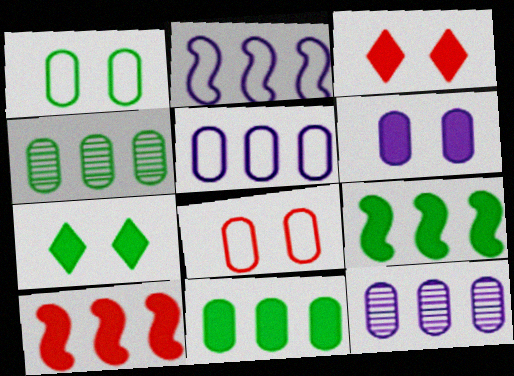[]